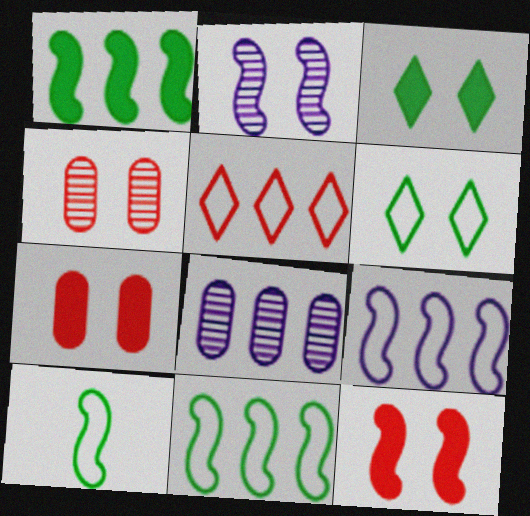[[1, 5, 8], 
[2, 6, 7]]